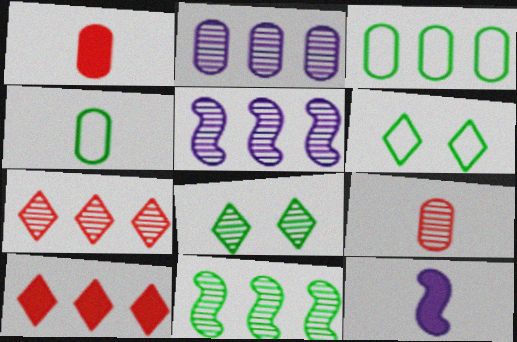[[1, 5, 6], 
[2, 7, 11], 
[3, 5, 10], 
[5, 8, 9]]